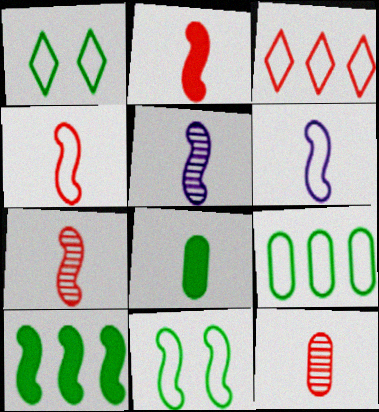[[2, 4, 7]]